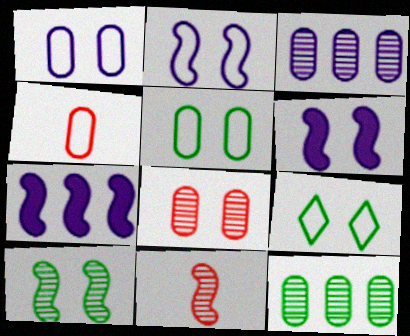[[6, 8, 9]]